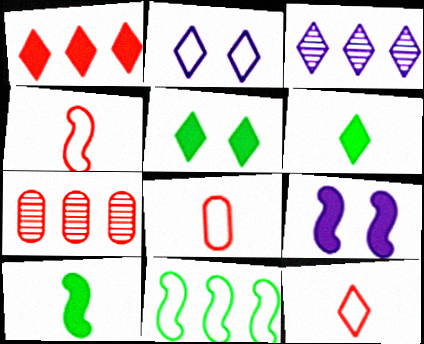[[2, 7, 10], 
[2, 8, 11], 
[3, 5, 12], 
[4, 8, 12]]